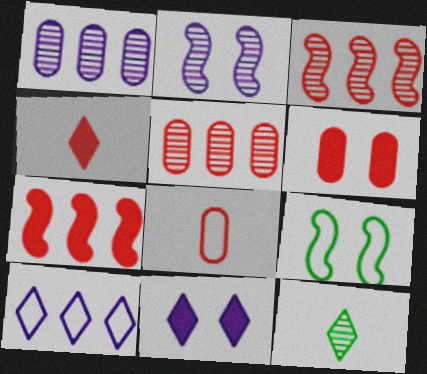[[1, 4, 9], 
[2, 5, 12], 
[4, 6, 7], 
[5, 6, 8], 
[8, 9, 10]]